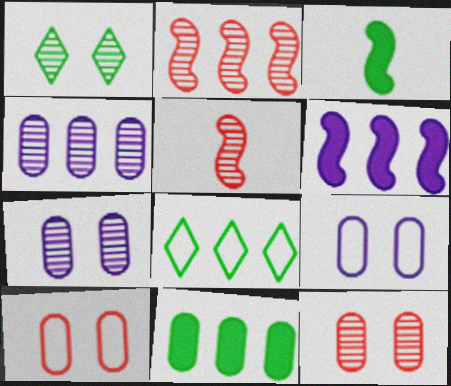[[1, 4, 5]]